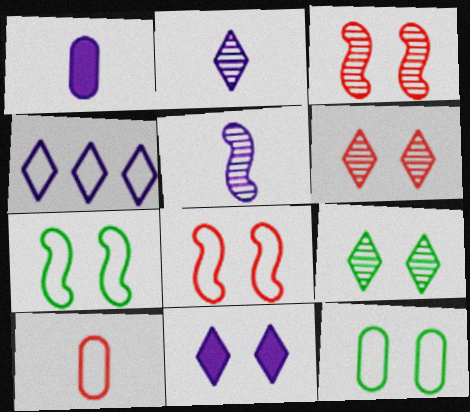[[2, 4, 11], 
[3, 11, 12], 
[4, 7, 10]]